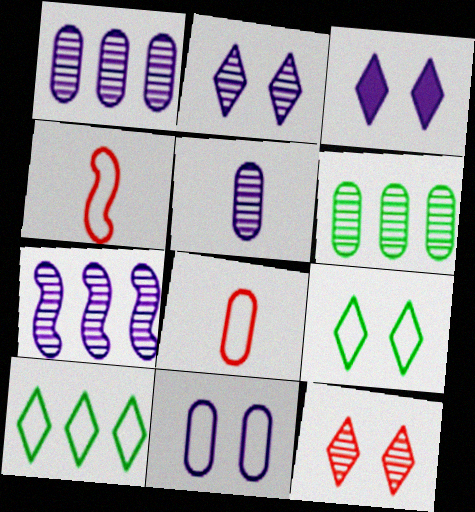[[2, 5, 7], 
[3, 4, 6], 
[3, 9, 12], 
[4, 10, 11]]